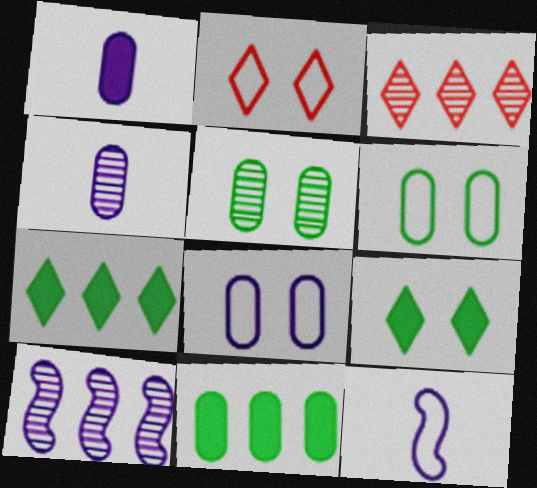[]